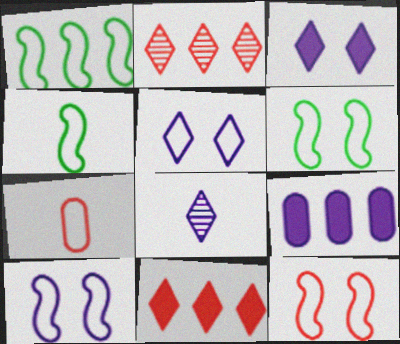[[1, 2, 9], 
[1, 4, 6], 
[1, 5, 7], 
[6, 10, 12], 
[8, 9, 10]]